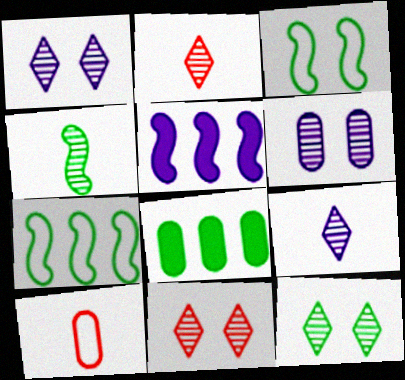[[1, 11, 12], 
[5, 10, 12], 
[6, 8, 10]]